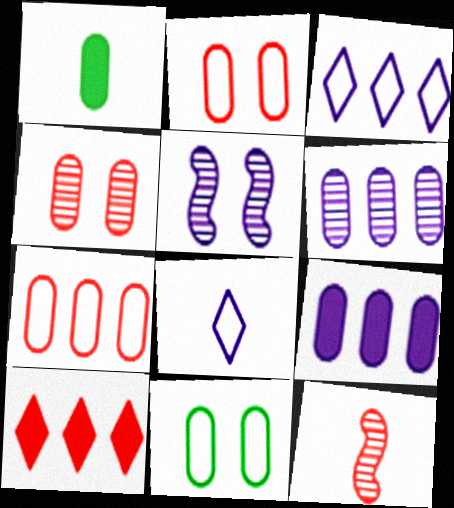[[1, 2, 6], 
[1, 8, 12], 
[2, 10, 12], 
[5, 8, 9]]